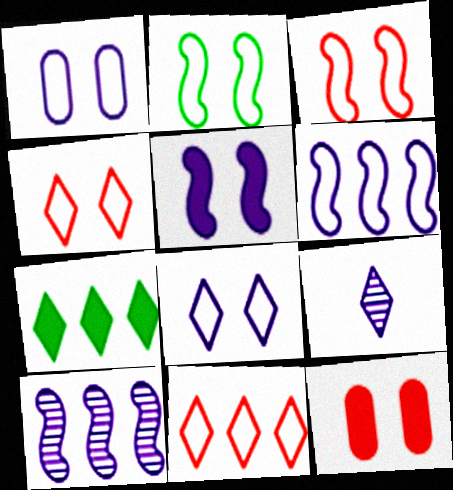[[1, 2, 4], 
[4, 7, 9]]